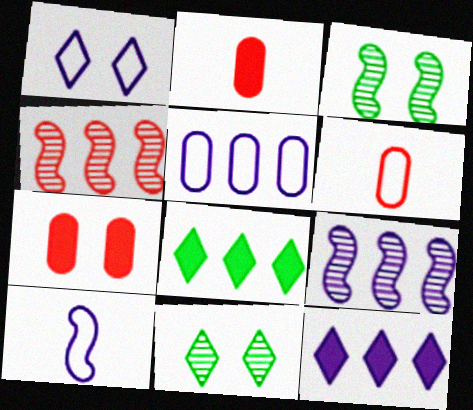[[1, 3, 7], 
[1, 5, 10], 
[3, 6, 12], 
[4, 5, 8], 
[5, 9, 12]]